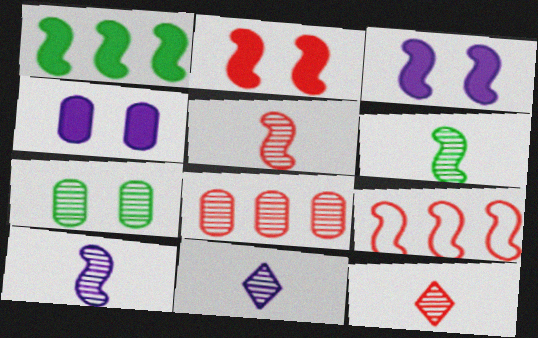[[2, 5, 9], 
[3, 6, 9], 
[5, 6, 10]]